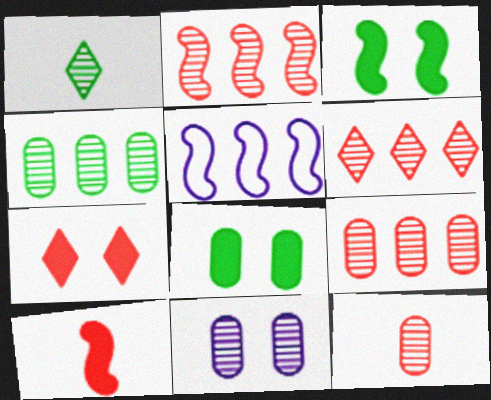[[1, 2, 11], 
[2, 6, 9], 
[4, 11, 12]]